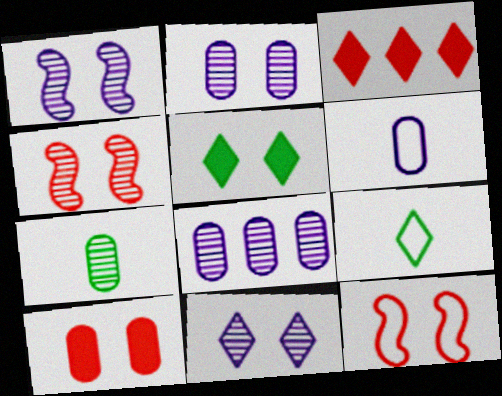[[1, 2, 11], 
[2, 5, 12], 
[3, 9, 11]]